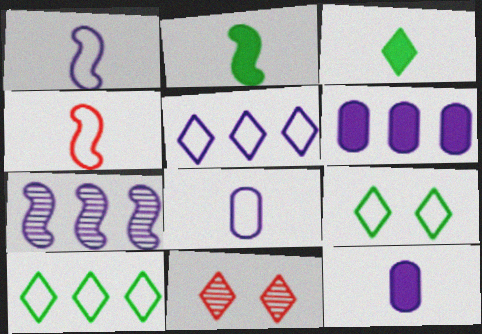[[3, 5, 11], 
[5, 6, 7]]